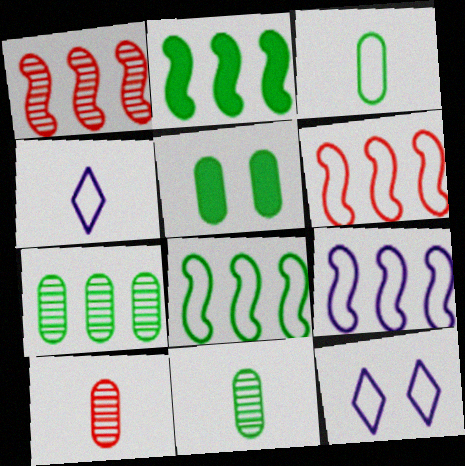[[1, 2, 9], 
[1, 4, 5], 
[2, 10, 12], 
[3, 5, 7], 
[3, 6, 12], 
[6, 8, 9]]